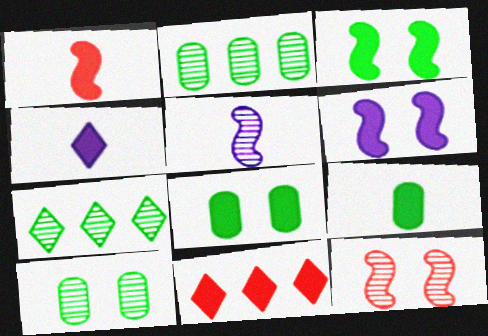[[1, 4, 9], 
[6, 9, 11]]